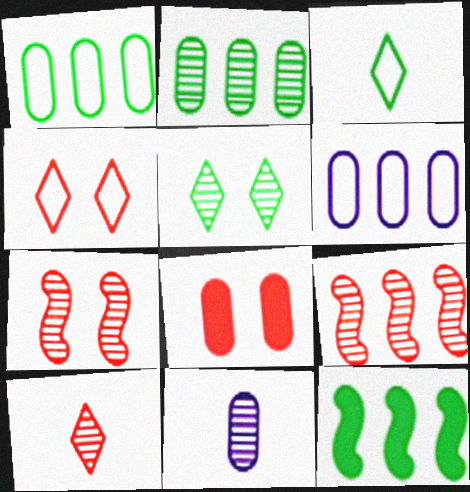[[1, 8, 11], 
[4, 7, 8], 
[4, 11, 12], 
[5, 9, 11]]